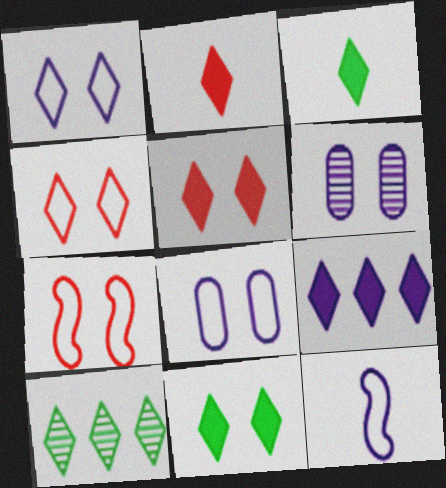[[1, 2, 10], 
[2, 9, 11], 
[3, 5, 9], 
[6, 7, 11], 
[6, 9, 12]]